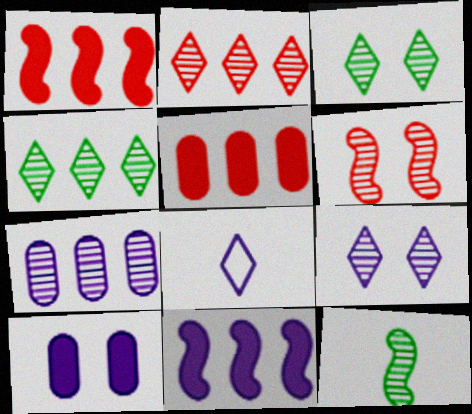[]